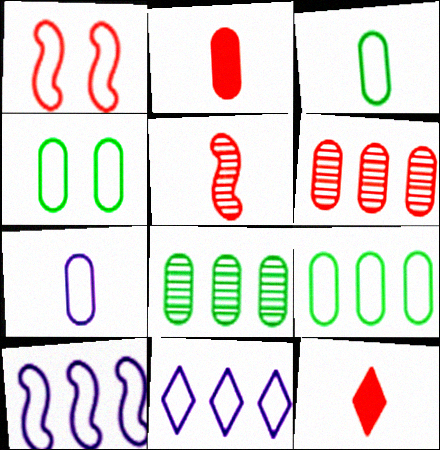[[1, 3, 11], 
[1, 6, 12], 
[3, 4, 9]]